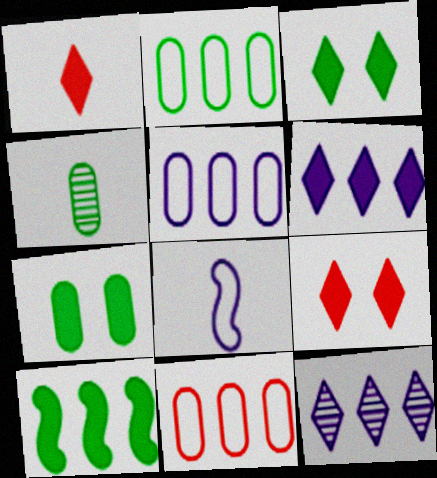[[1, 3, 6], 
[1, 4, 8], 
[2, 4, 7], 
[2, 5, 11], 
[10, 11, 12]]